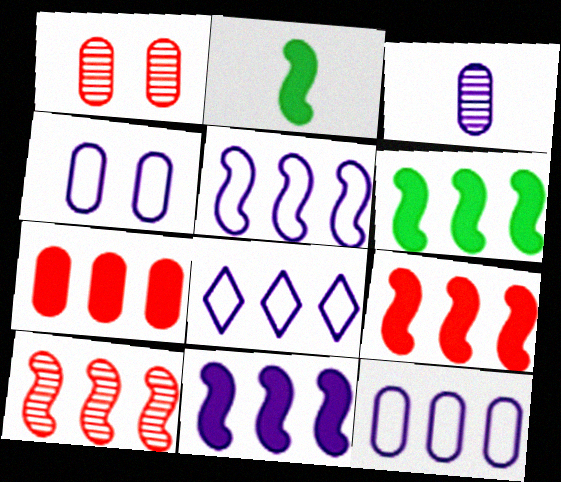[[1, 2, 8], 
[5, 6, 10], 
[5, 8, 12], 
[6, 9, 11]]